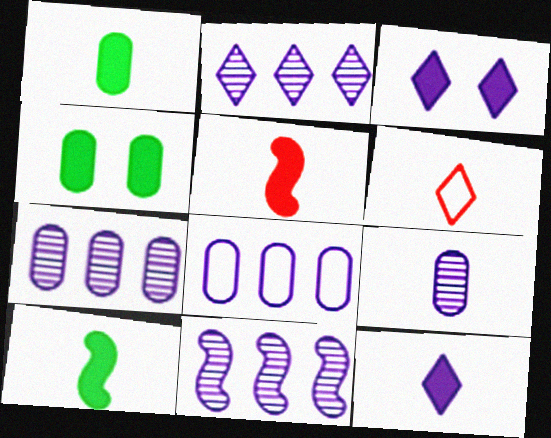[[1, 5, 12], 
[2, 7, 11], 
[4, 6, 11], 
[6, 9, 10]]